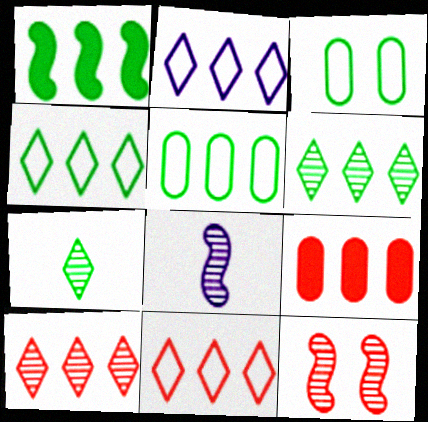[[1, 3, 7], 
[1, 5, 6], 
[2, 4, 11]]